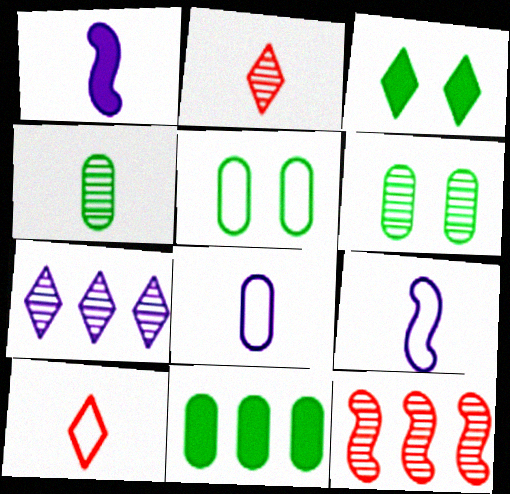[[1, 4, 10], 
[3, 7, 10], 
[3, 8, 12], 
[4, 5, 11]]